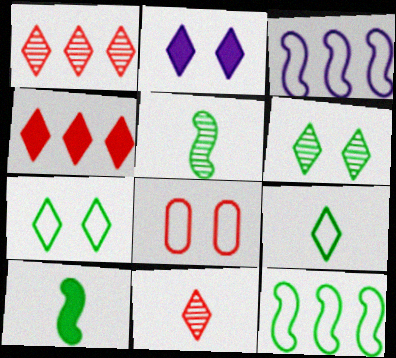[[1, 2, 9], 
[3, 8, 9]]